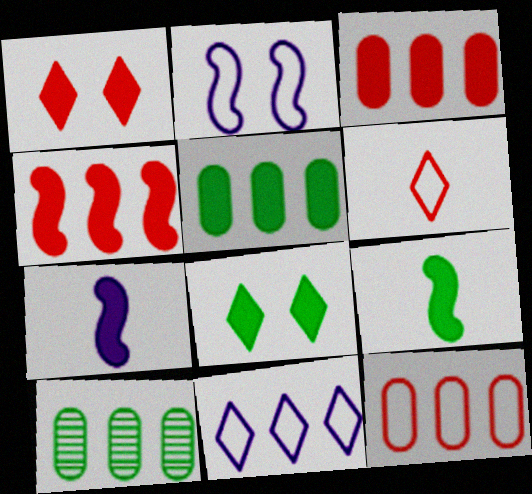[[1, 5, 7], 
[3, 7, 8], 
[4, 10, 11], 
[5, 8, 9]]